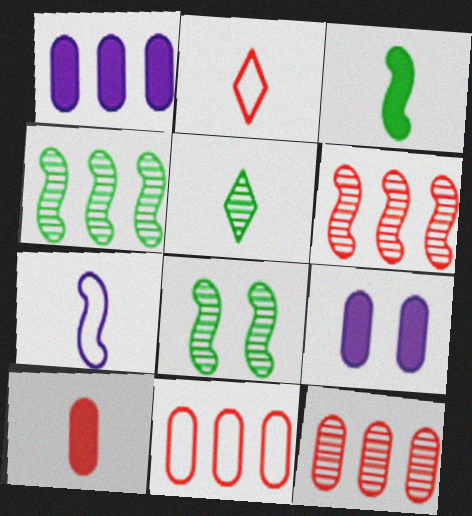[[1, 2, 8], 
[2, 4, 9], 
[5, 7, 10]]